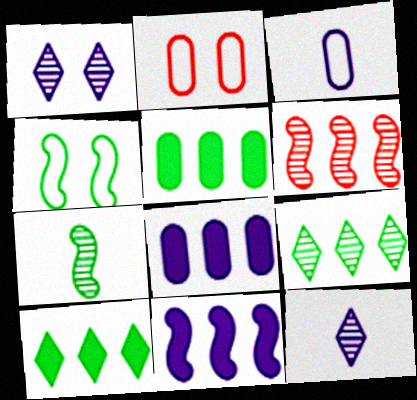[[1, 3, 11]]